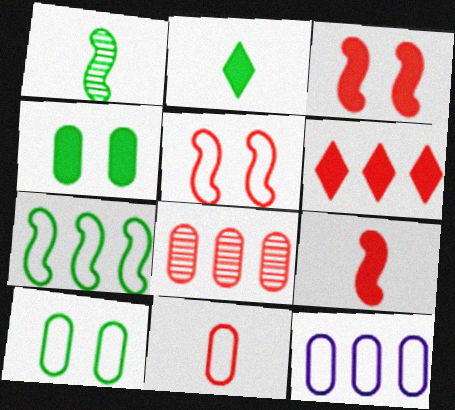[[10, 11, 12]]